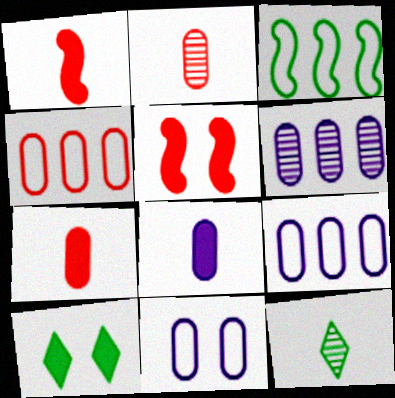[[5, 9, 12], 
[6, 8, 11]]